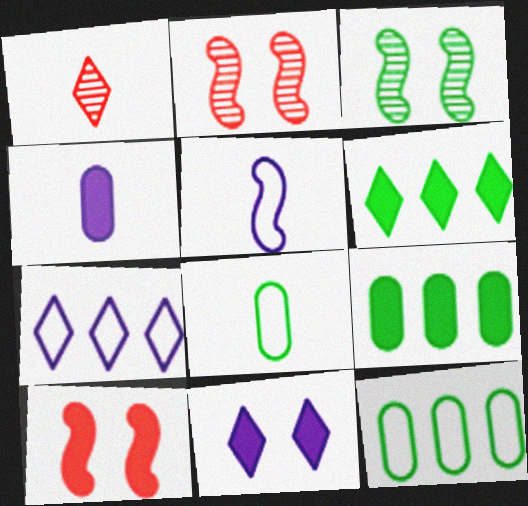[[3, 6, 8], 
[4, 6, 10]]